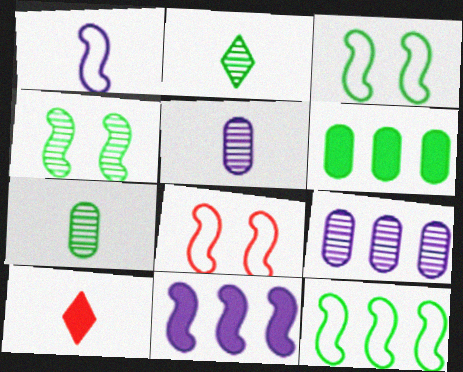[[1, 7, 10], 
[1, 8, 12], 
[2, 3, 6], 
[3, 9, 10]]